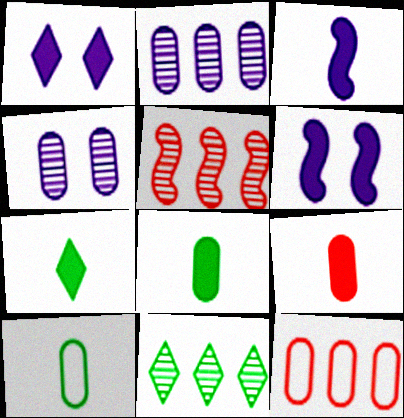[[1, 5, 10], 
[2, 5, 11], 
[3, 7, 9], 
[4, 8, 12]]